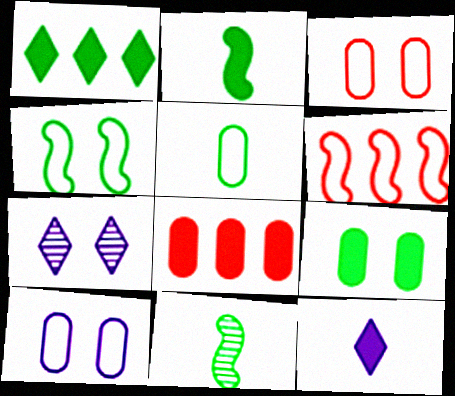[[1, 2, 9]]